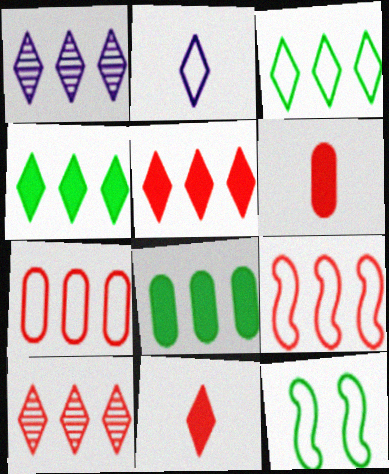[[1, 3, 5], 
[1, 6, 12], 
[1, 8, 9], 
[2, 7, 12]]